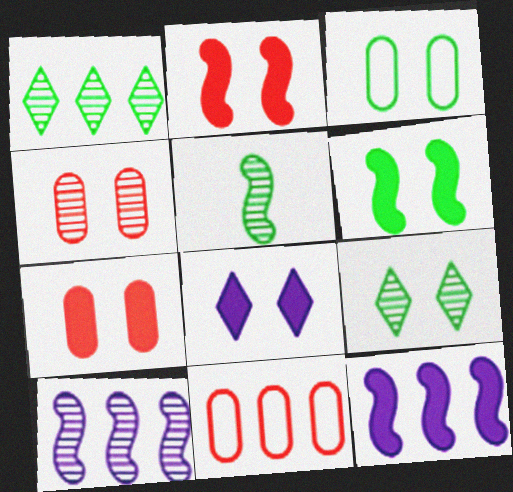[[1, 11, 12], 
[3, 6, 9], 
[5, 8, 11], 
[6, 7, 8]]